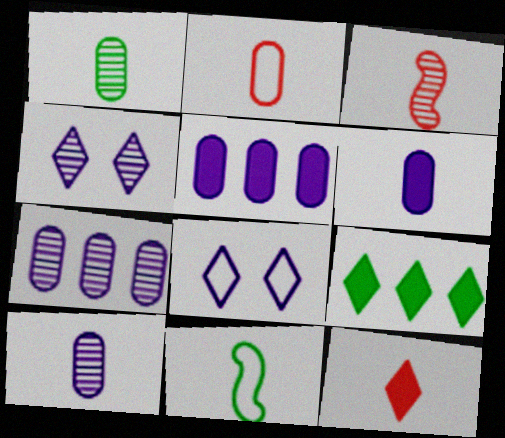[[1, 2, 6], 
[2, 3, 12], 
[10, 11, 12]]